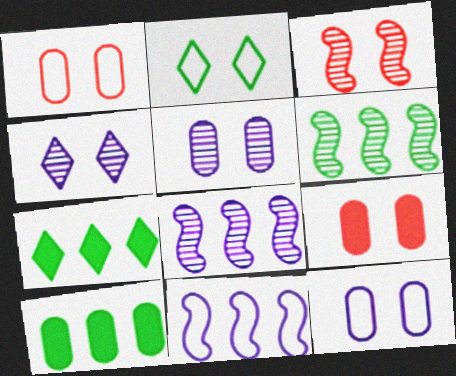[]